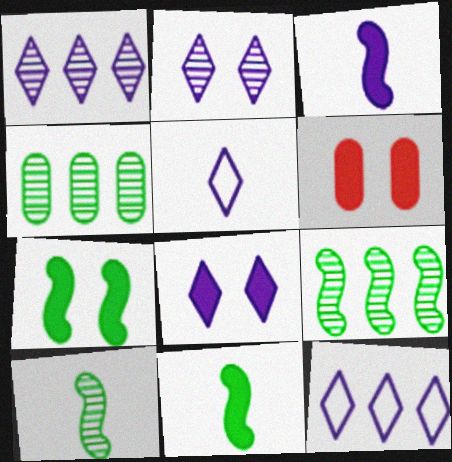[[1, 5, 8], 
[5, 6, 9], 
[6, 7, 8], 
[6, 10, 12]]